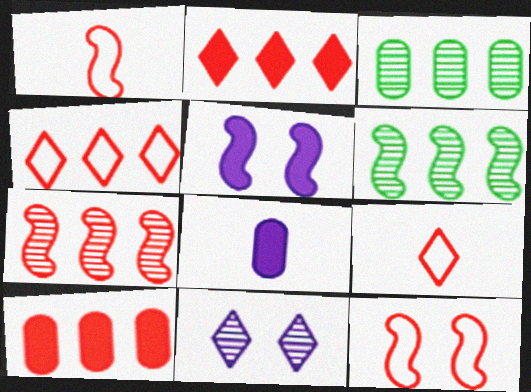[[1, 5, 6], 
[3, 5, 9], 
[4, 7, 10]]